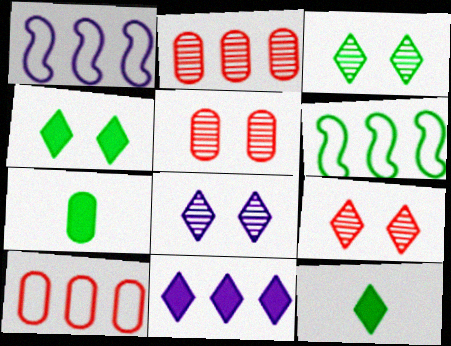[[1, 5, 12], 
[1, 7, 9], 
[2, 6, 11], 
[3, 6, 7], 
[3, 8, 9]]